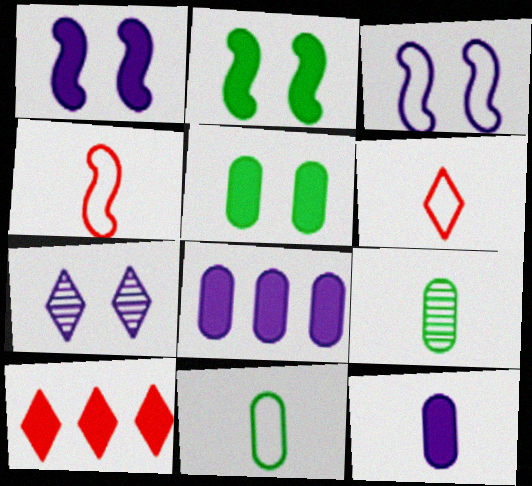[[2, 10, 12], 
[3, 9, 10]]